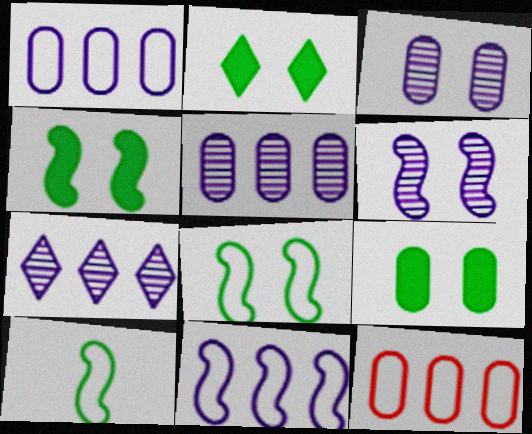[[2, 4, 9]]